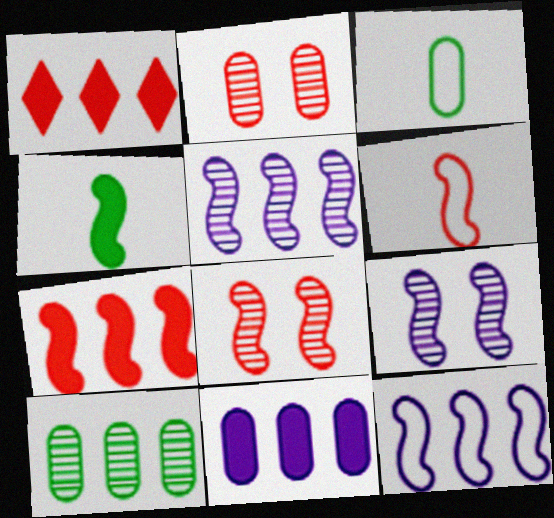[[1, 2, 6], 
[1, 3, 9], 
[1, 10, 12], 
[2, 3, 11], 
[4, 8, 12], 
[6, 7, 8]]